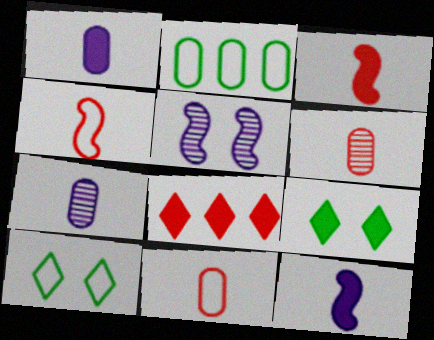[]